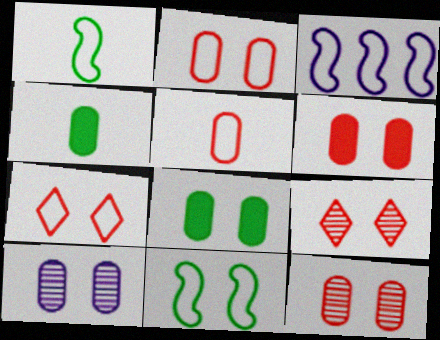[[2, 6, 12], 
[2, 8, 10], 
[3, 4, 9]]